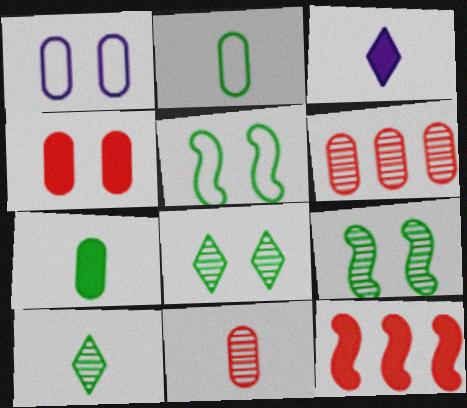[[1, 6, 7], 
[1, 10, 12], 
[3, 5, 6]]